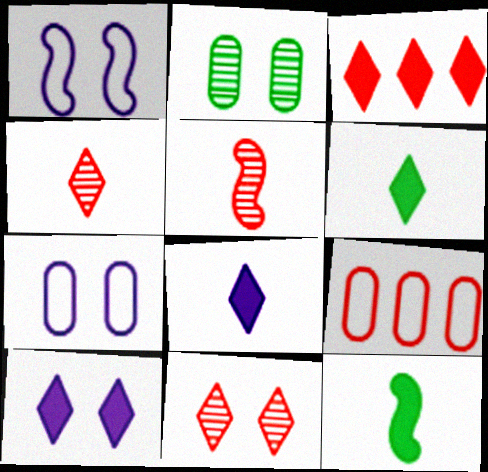[[3, 6, 10]]